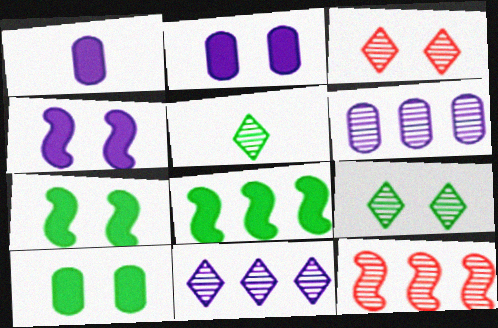[[3, 5, 11]]